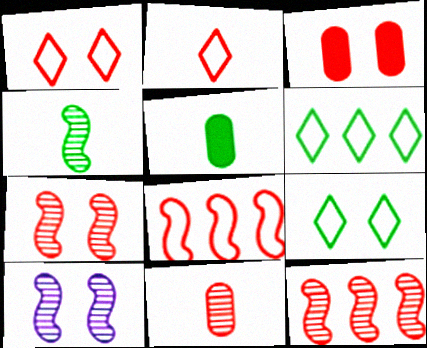[[1, 3, 7], 
[2, 3, 12], 
[3, 9, 10], 
[4, 10, 12]]